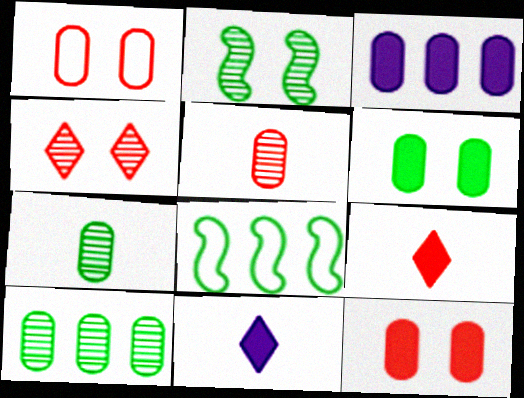[[1, 3, 7]]